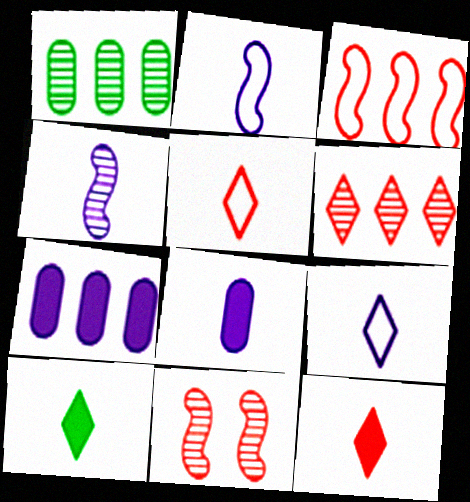[[4, 8, 9]]